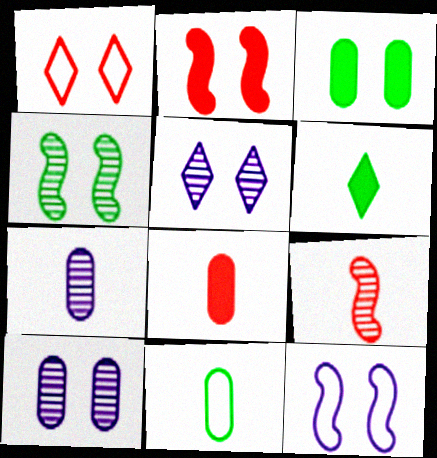[[2, 4, 12], 
[7, 8, 11]]